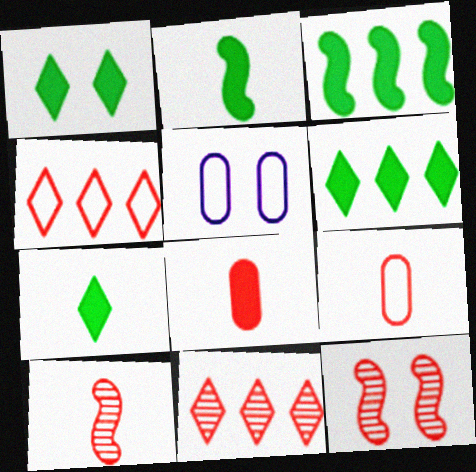[[1, 5, 12], 
[1, 6, 7], 
[2, 5, 11], 
[4, 8, 12], 
[5, 6, 10]]